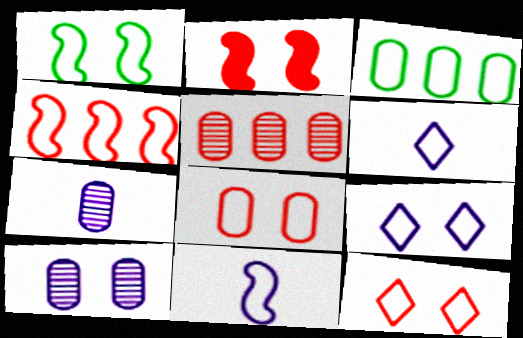[[1, 4, 11], 
[1, 8, 9], 
[3, 11, 12]]